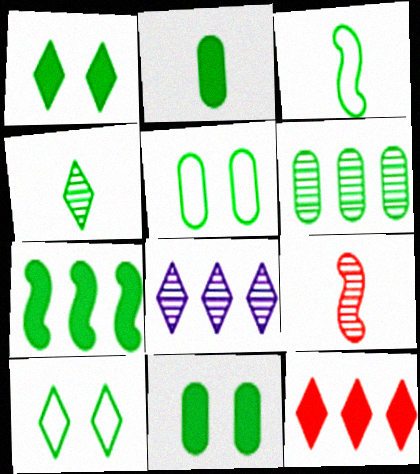[[1, 2, 7], 
[1, 3, 6], 
[2, 3, 4], 
[2, 5, 6], 
[4, 5, 7]]